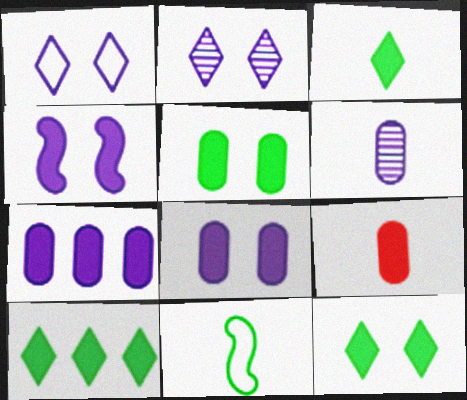[[3, 10, 12], 
[4, 9, 10], 
[5, 7, 9]]